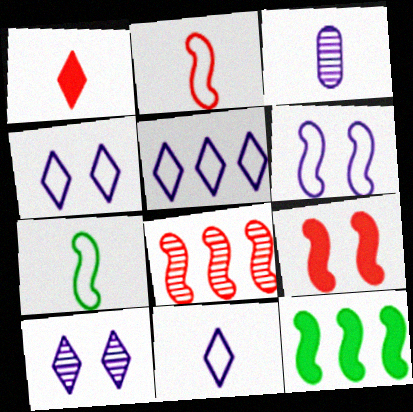[[1, 3, 7], 
[2, 8, 9], 
[4, 5, 11]]